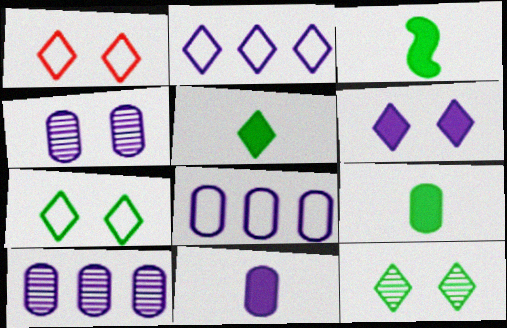[[1, 3, 10], 
[1, 6, 12], 
[3, 5, 9], 
[4, 8, 11]]